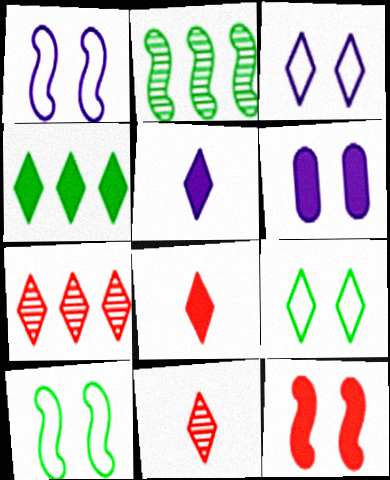[[3, 4, 11], 
[5, 7, 9]]